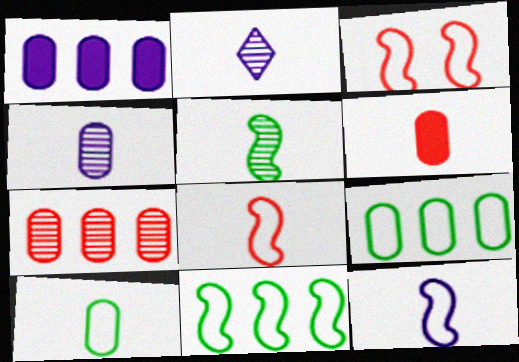[[1, 7, 9], 
[3, 11, 12], 
[4, 6, 10]]